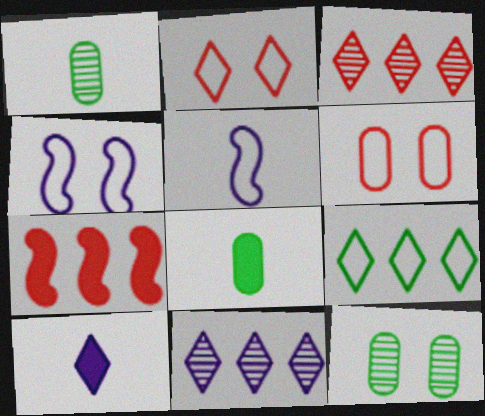[[3, 4, 8], 
[5, 6, 9]]